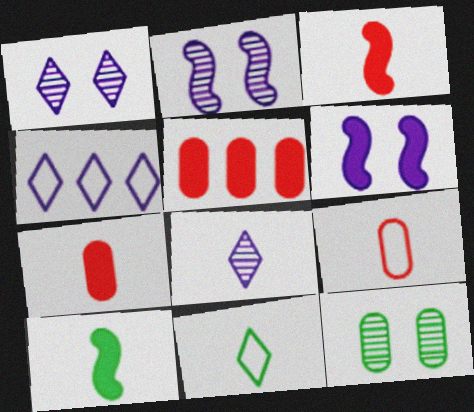[[2, 5, 11], 
[3, 4, 12], 
[8, 9, 10]]